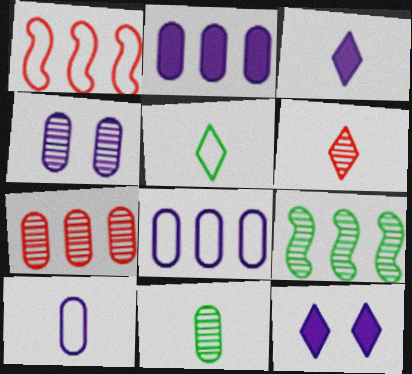[[1, 11, 12], 
[2, 4, 10], 
[3, 5, 6], 
[4, 6, 9], 
[4, 7, 11]]